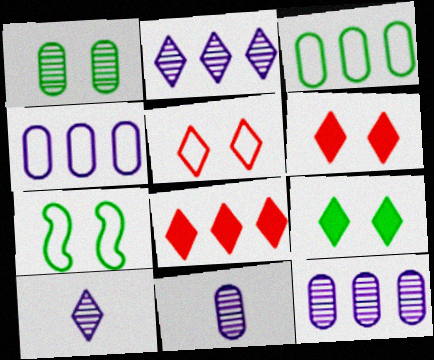[[1, 7, 9], 
[7, 8, 11]]